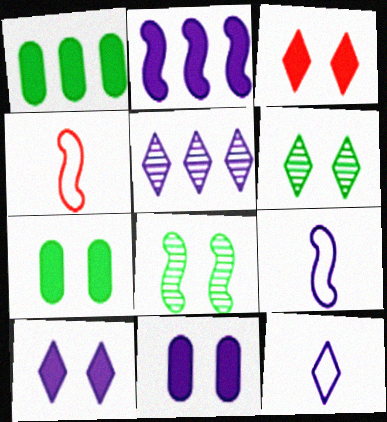[[2, 4, 8], 
[4, 5, 7], 
[5, 9, 11], 
[5, 10, 12]]